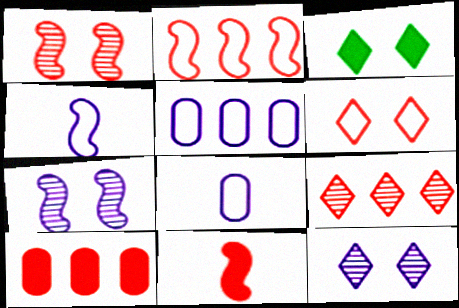[[1, 2, 11], 
[2, 9, 10], 
[3, 6, 12]]